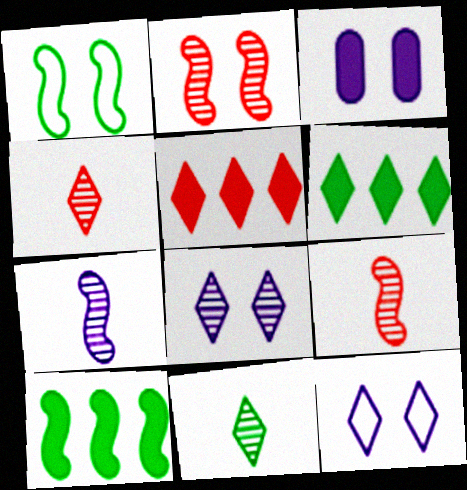[[4, 6, 12], 
[5, 11, 12]]